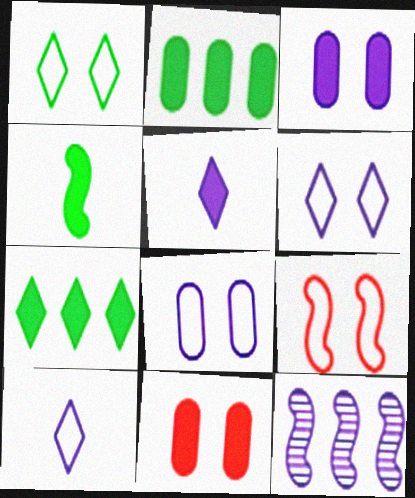[[1, 8, 9], 
[3, 10, 12], 
[4, 9, 12], 
[5, 8, 12]]